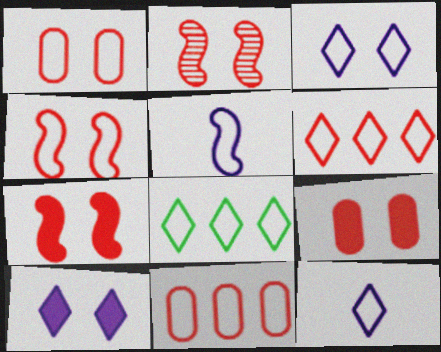[[1, 5, 8], 
[2, 4, 7]]